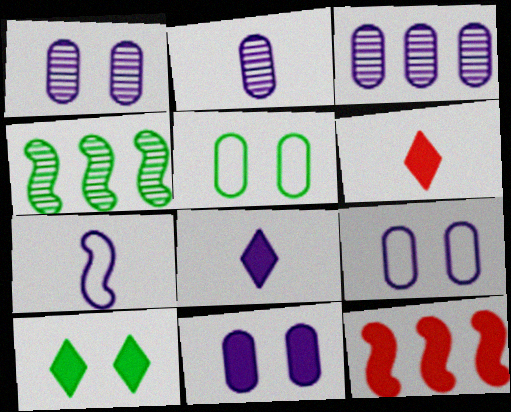[[1, 2, 3], 
[1, 9, 11], 
[2, 7, 8], 
[4, 6, 9]]